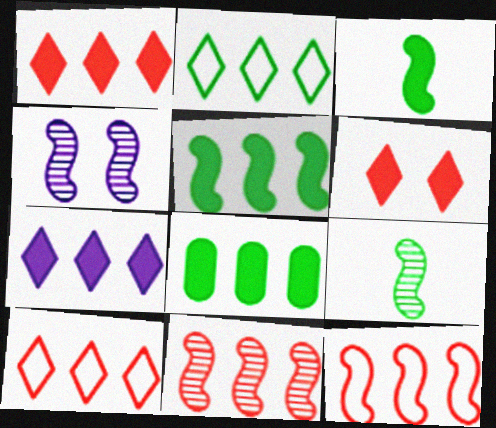[[3, 4, 12], 
[4, 9, 11]]